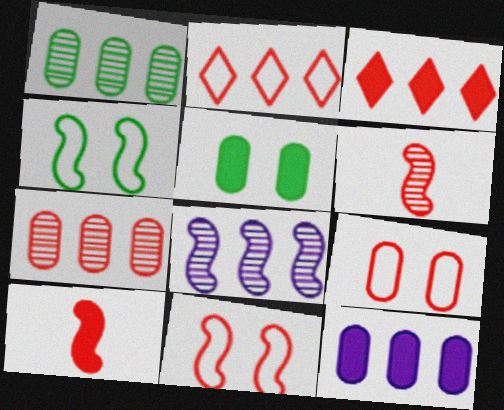[[3, 6, 9], 
[4, 8, 10]]